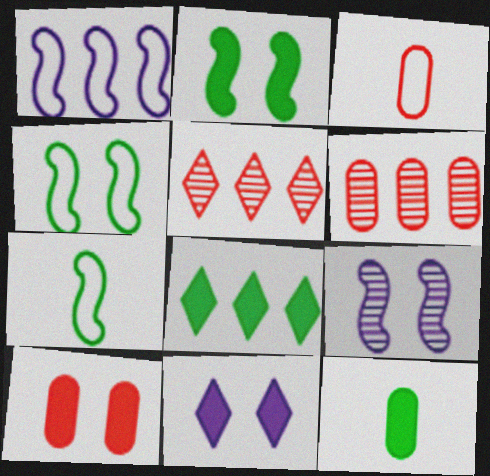[[1, 6, 8], 
[2, 8, 12], 
[2, 10, 11], 
[3, 6, 10], 
[3, 8, 9], 
[6, 7, 11]]